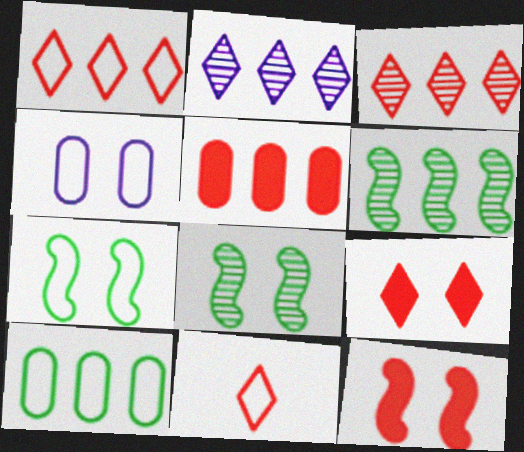[[3, 9, 11], 
[4, 8, 9]]